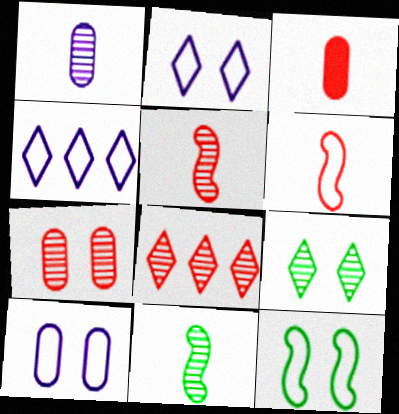[[5, 7, 8]]